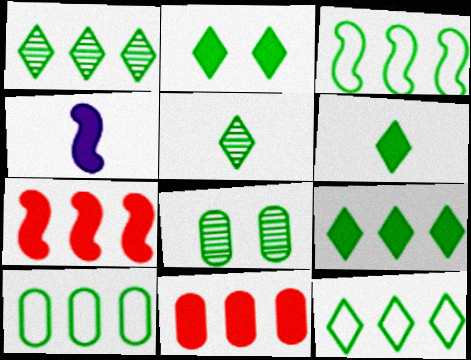[[1, 9, 12], 
[2, 4, 11], 
[2, 5, 12], 
[2, 6, 9], 
[3, 6, 8], 
[3, 10, 12]]